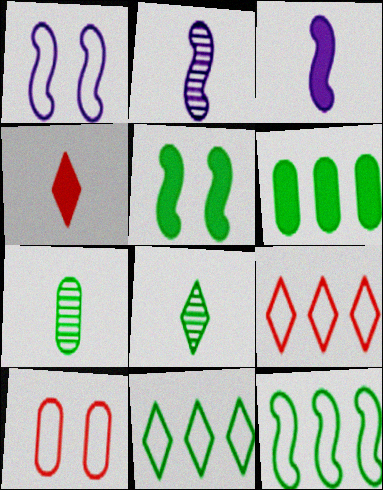[[5, 7, 11]]